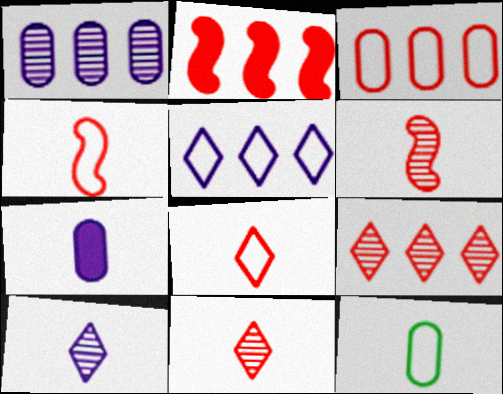[[2, 3, 9]]